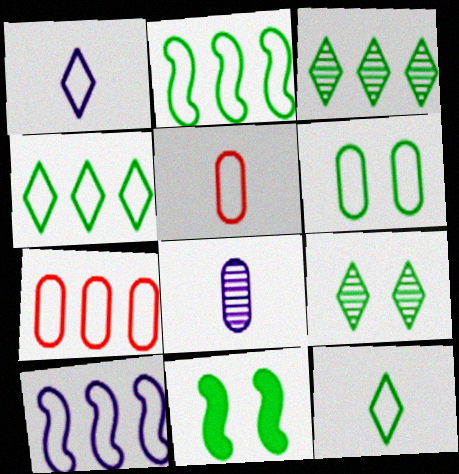[[2, 6, 12], 
[4, 7, 10], 
[6, 9, 11]]